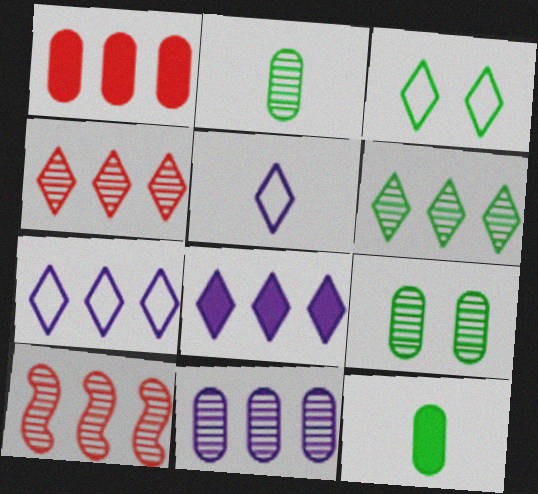[[6, 10, 11]]